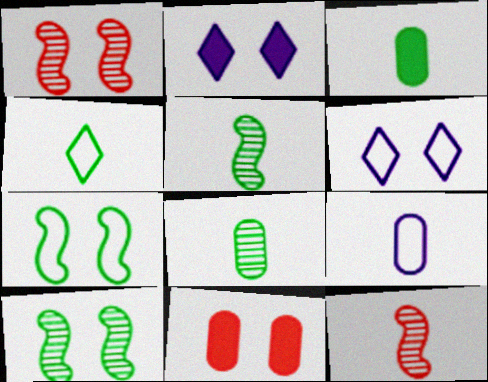[[3, 4, 5], 
[6, 10, 11]]